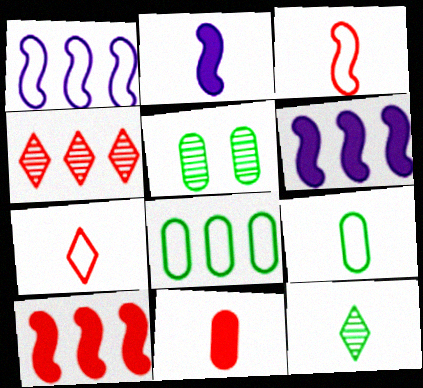[[4, 6, 8], 
[5, 6, 7]]